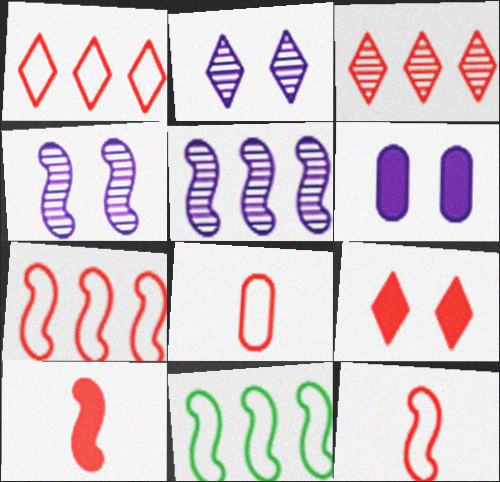[[4, 10, 11]]